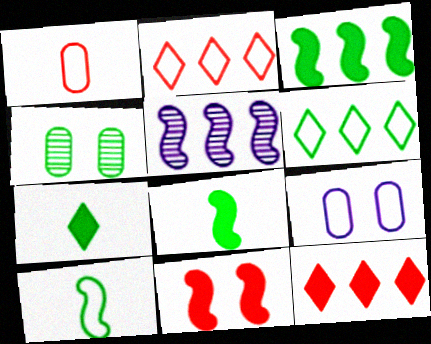[[2, 9, 10], 
[4, 6, 8], 
[5, 10, 11]]